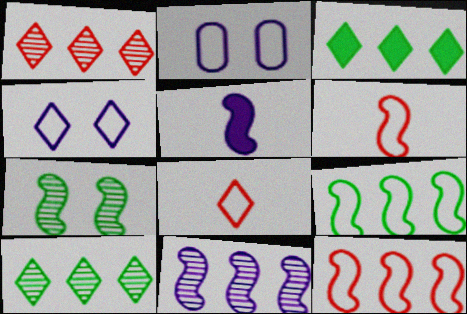[[2, 8, 9], 
[5, 7, 12]]